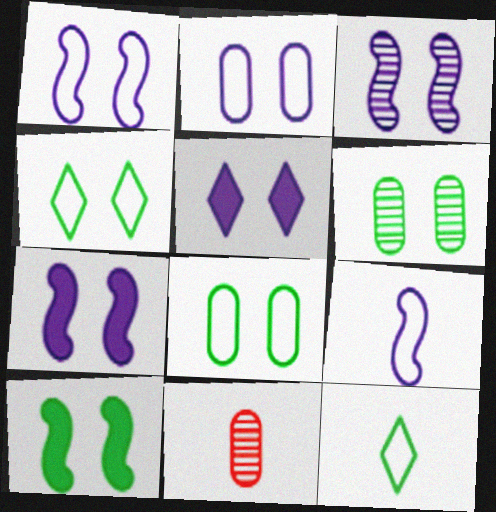[[1, 3, 7], 
[2, 3, 5], 
[4, 6, 10]]